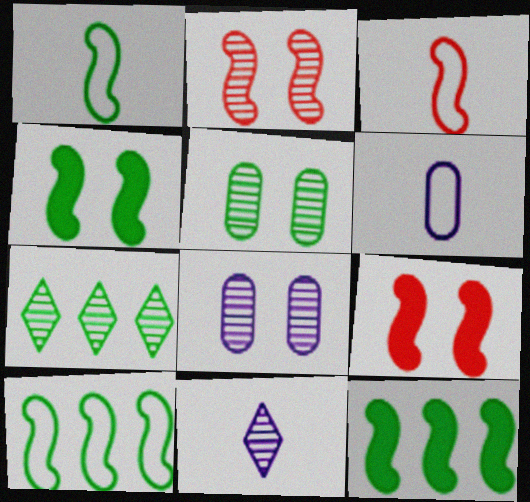[[6, 7, 9]]